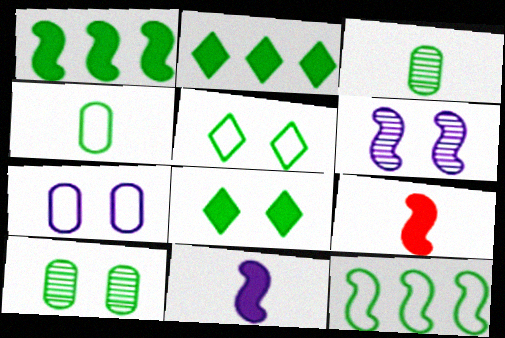[[1, 3, 5], 
[3, 8, 12], 
[4, 5, 12], 
[6, 9, 12]]